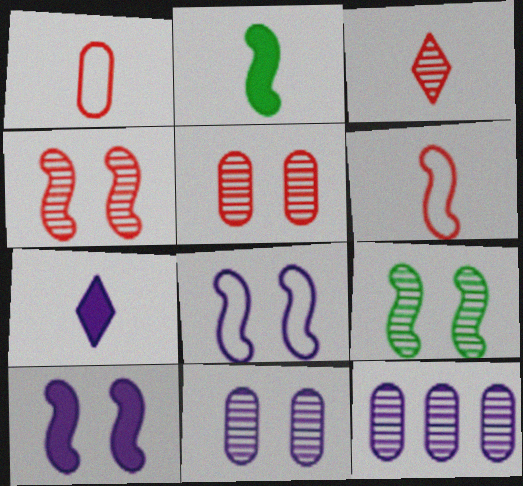[[3, 9, 12], 
[7, 8, 12]]